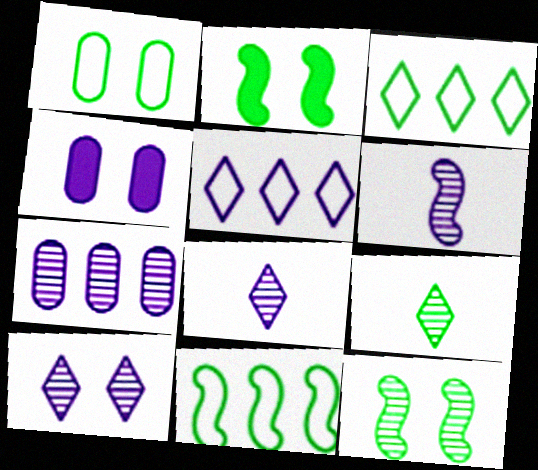[[4, 5, 6], 
[6, 7, 10]]